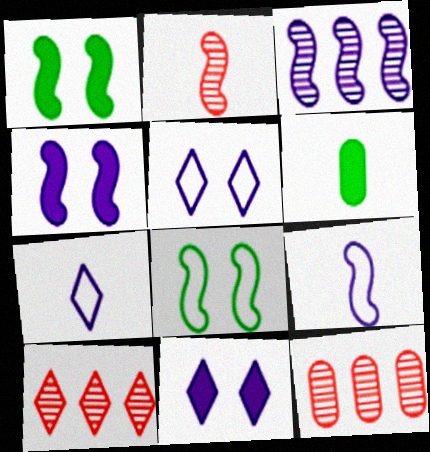[[1, 7, 12], 
[2, 6, 7], 
[3, 4, 9]]